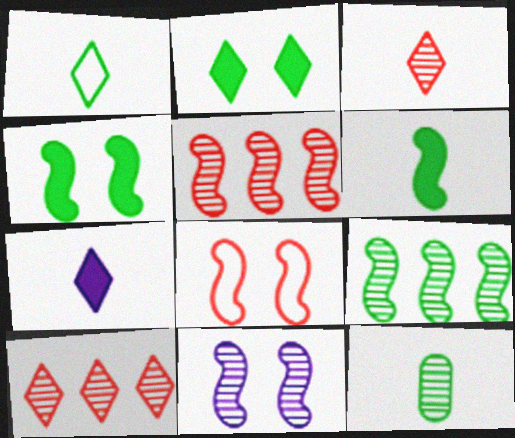[[1, 3, 7], 
[1, 6, 12], 
[4, 8, 11], 
[10, 11, 12]]